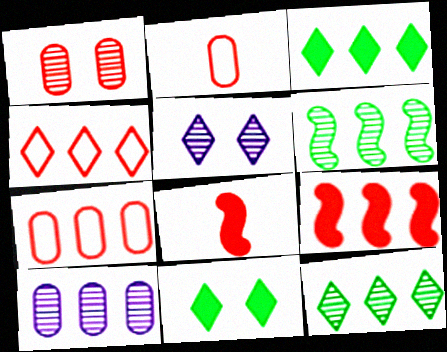[[1, 4, 8]]